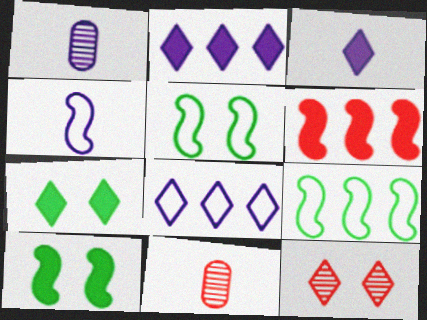[[1, 3, 4], 
[2, 5, 11], 
[8, 10, 11]]